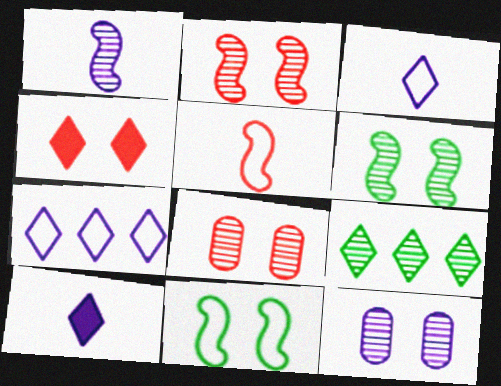[[1, 8, 9], 
[3, 4, 9], 
[4, 11, 12]]